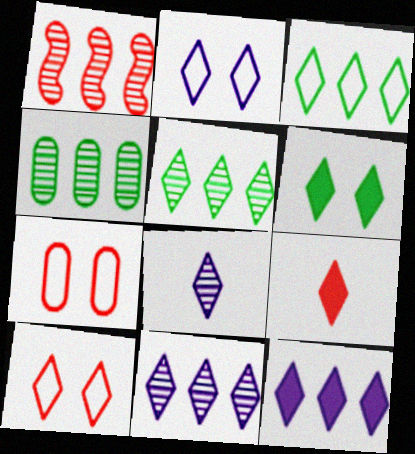[[1, 4, 11], 
[1, 7, 9], 
[2, 5, 9], 
[2, 8, 12], 
[6, 9, 12]]